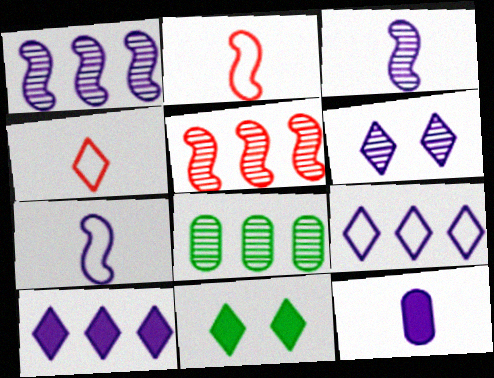[]